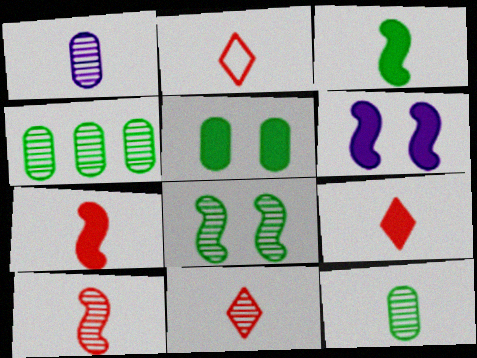[[1, 2, 3], 
[2, 4, 6], 
[2, 9, 11]]